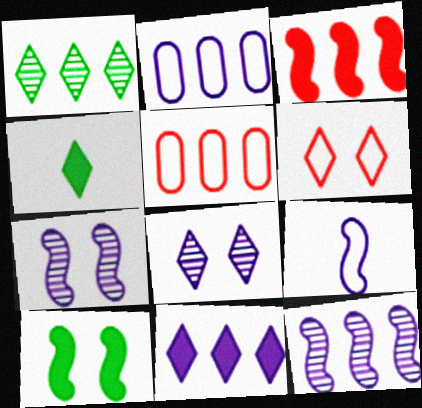[[1, 2, 3], 
[2, 11, 12], 
[4, 5, 7]]